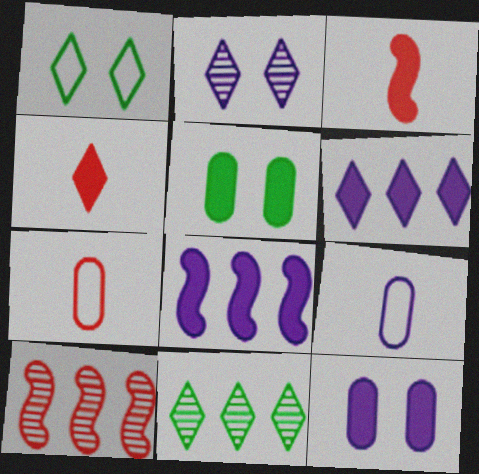[[2, 8, 9], 
[3, 5, 6], 
[4, 5, 8]]